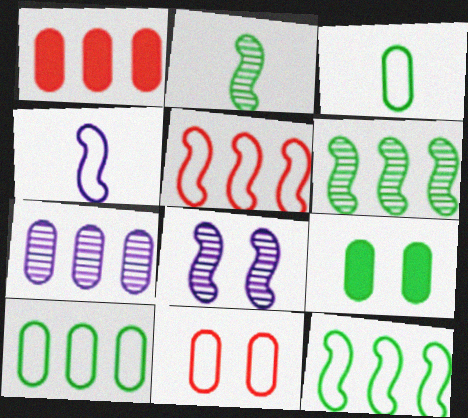[[1, 7, 10]]